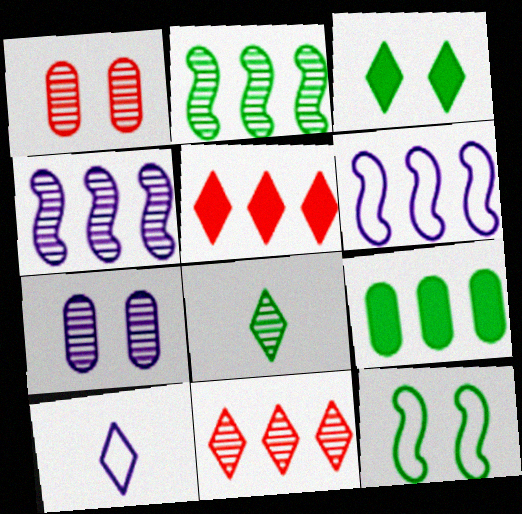[[1, 4, 8], 
[3, 10, 11], 
[6, 9, 11], 
[8, 9, 12]]